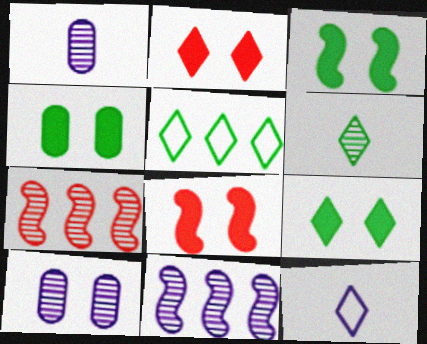[[1, 5, 8], 
[3, 4, 9], 
[4, 7, 12], 
[5, 6, 9], 
[6, 7, 10]]